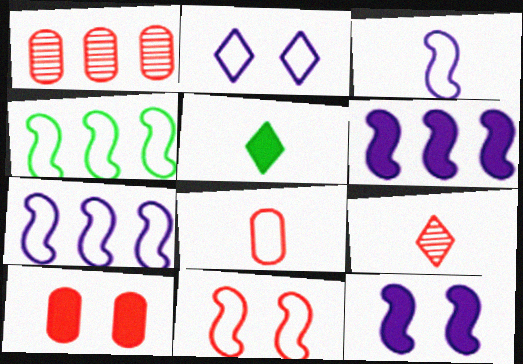[[1, 8, 10], 
[2, 4, 8], 
[3, 4, 11], 
[5, 6, 10]]